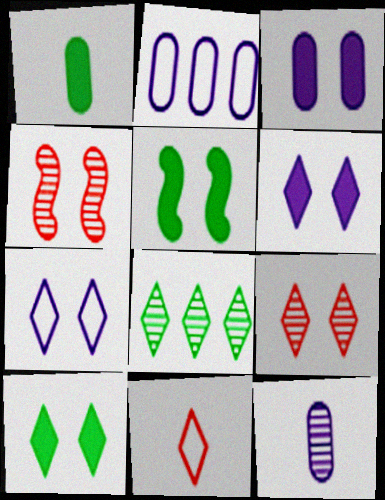[[2, 3, 12], 
[4, 8, 12], 
[6, 8, 11], 
[7, 9, 10]]